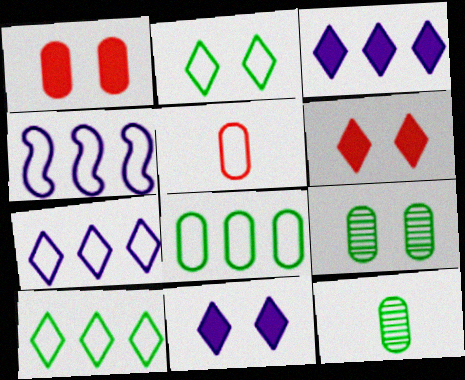[[2, 4, 5], 
[4, 6, 12]]